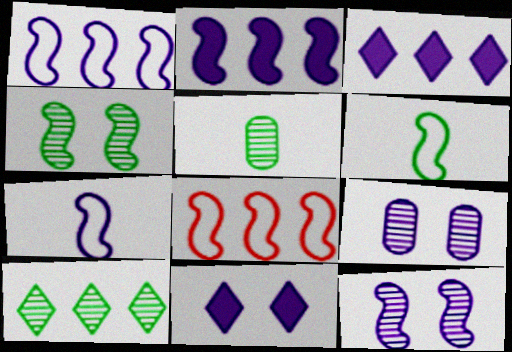[[2, 7, 12], 
[3, 7, 9], 
[4, 5, 10], 
[5, 8, 11]]